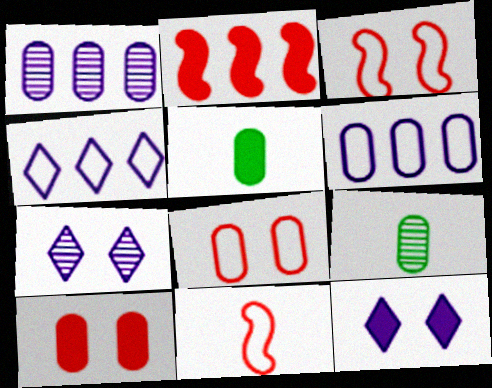[[1, 5, 8], 
[2, 5, 12], 
[6, 9, 10]]